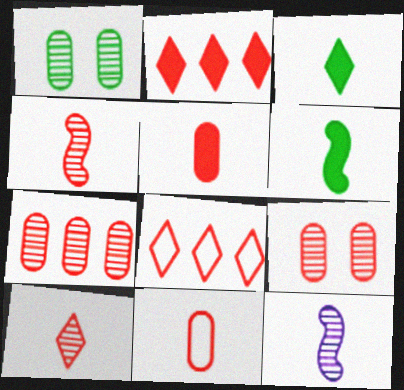[[3, 11, 12]]